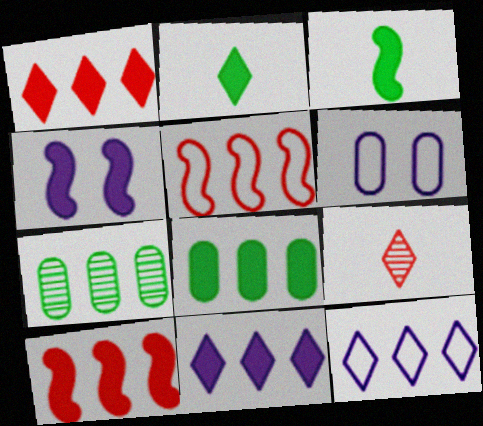[[3, 4, 10], 
[5, 7, 11], 
[7, 10, 12], 
[8, 10, 11]]